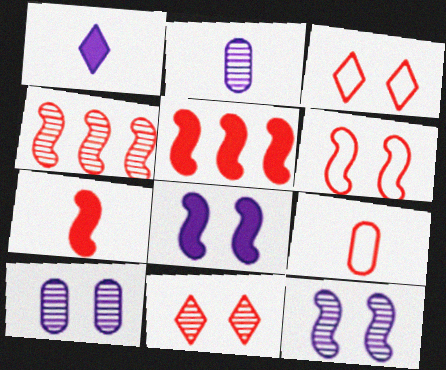[[4, 6, 7], 
[5, 9, 11]]